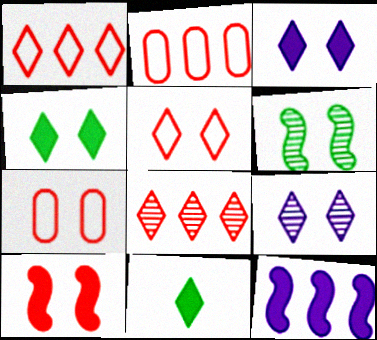[[1, 9, 11], 
[3, 6, 7], 
[4, 5, 9]]